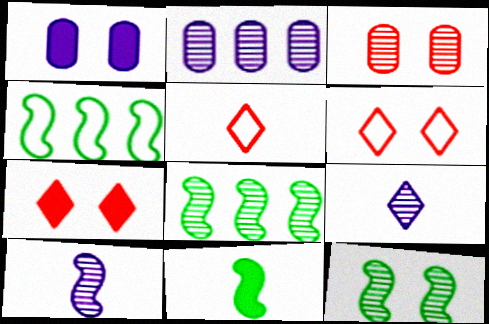[[1, 5, 8], 
[1, 6, 12], 
[2, 6, 11], 
[3, 8, 9], 
[4, 11, 12]]